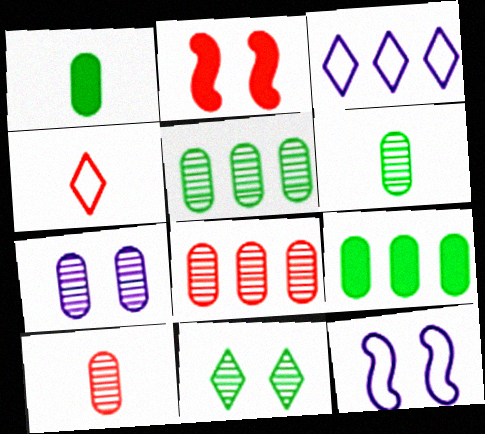[[2, 3, 6], 
[2, 4, 8], 
[5, 7, 10], 
[6, 7, 8]]